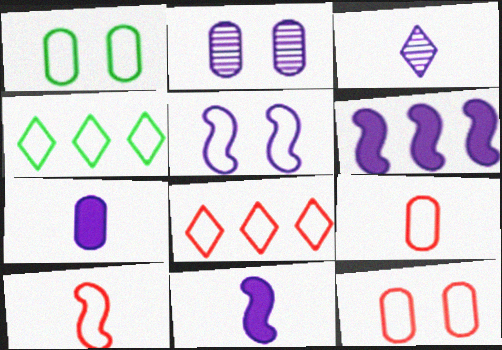[[4, 5, 9], 
[8, 10, 12]]